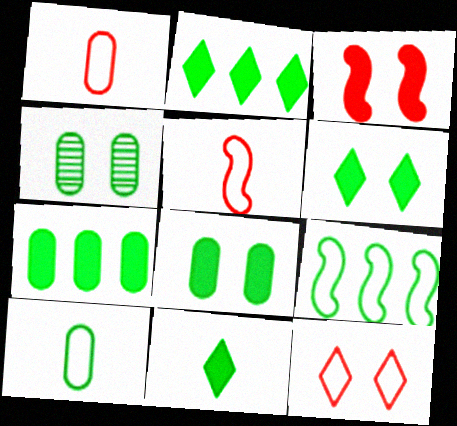[[2, 6, 11], 
[4, 7, 10], 
[4, 9, 11]]